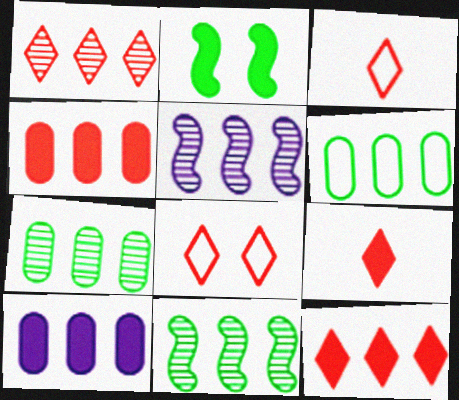[[1, 5, 7], 
[1, 8, 9], 
[2, 9, 10], 
[5, 6, 12]]